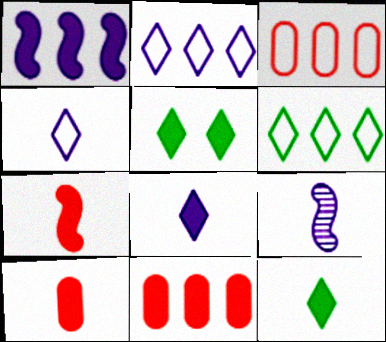[[1, 5, 10], 
[3, 5, 9]]